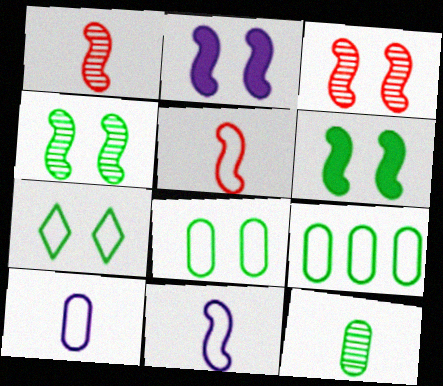[]